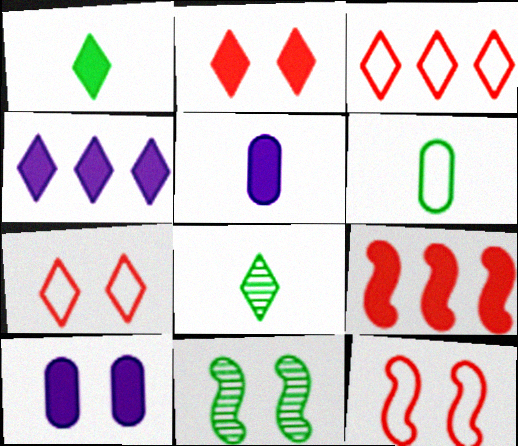[[1, 2, 4], 
[1, 9, 10], 
[3, 5, 11], 
[4, 7, 8], 
[7, 10, 11]]